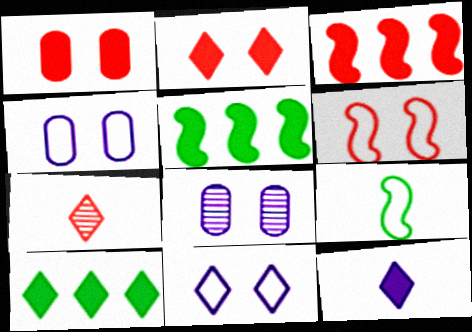[[1, 5, 12], 
[2, 10, 12], 
[4, 5, 7], 
[7, 10, 11]]